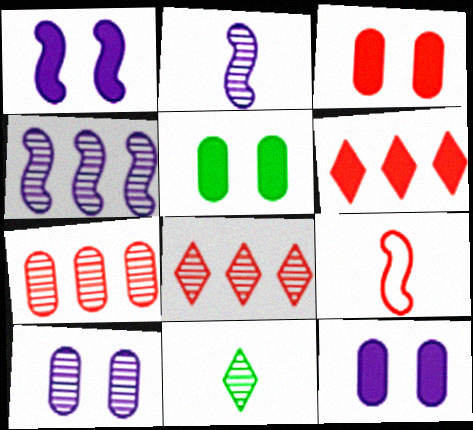[[3, 5, 12], 
[3, 8, 9]]